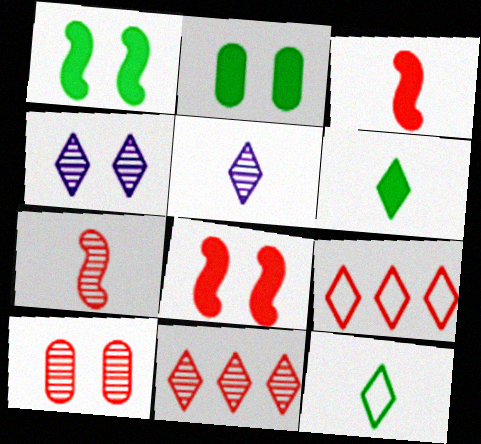[[3, 9, 10], 
[4, 6, 9], 
[7, 10, 11]]